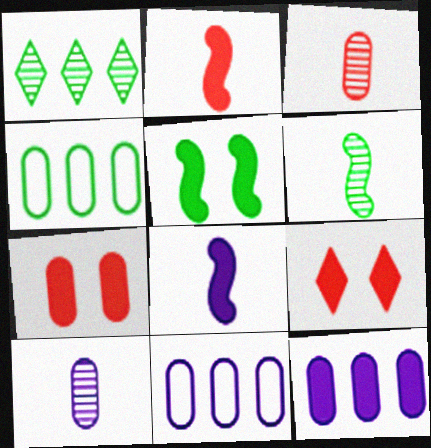[[4, 7, 10], 
[6, 9, 11]]